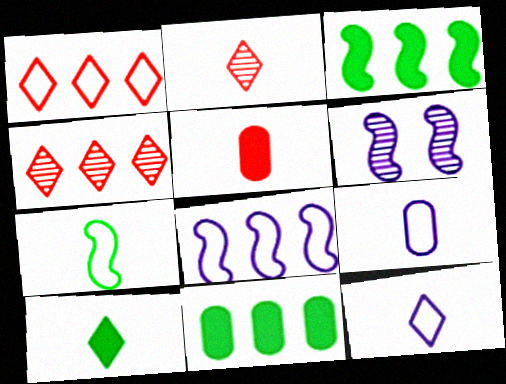[[2, 10, 12], 
[4, 8, 11]]